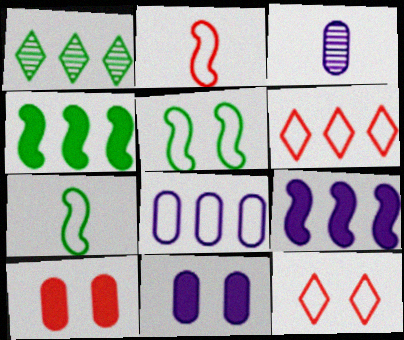[[1, 2, 11], 
[3, 4, 12], 
[3, 8, 11], 
[7, 8, 12]]